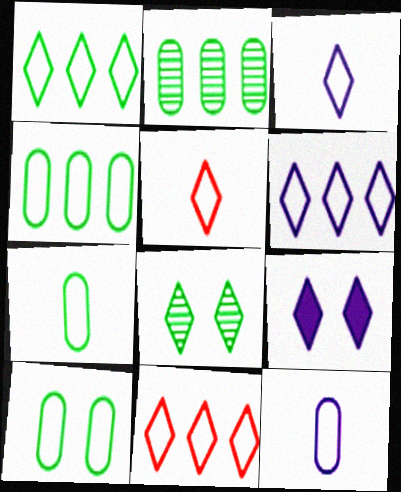[[1, 6, 11], 
[4, 7, 10]]